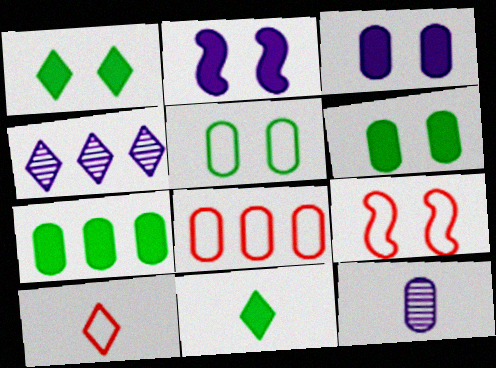[[1, 4, 10], 
[6, 8, 12], 
[8, 9, 10]]